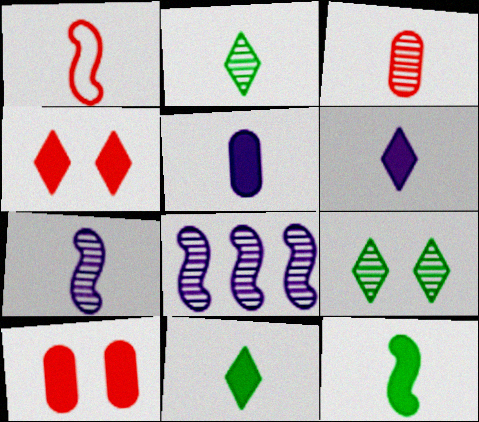[[1, 2, 5], 
[1, 7, 12], 
[2, 3, 7], 
[3, 8, 9]]